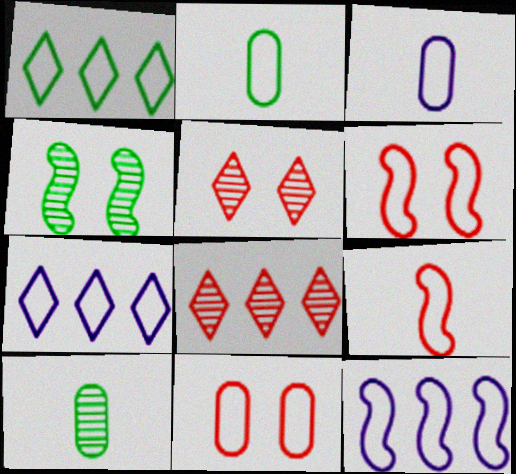[[1, 3, 6], 
[2, 6, 7]]